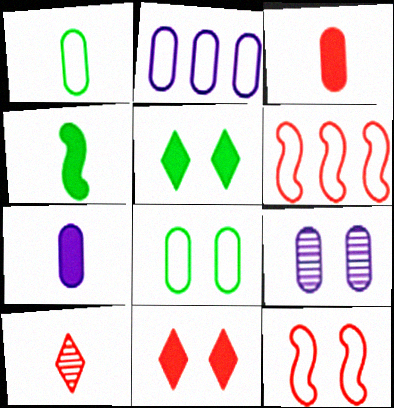[[2, 7, 9], 
[5, 9, 12]]